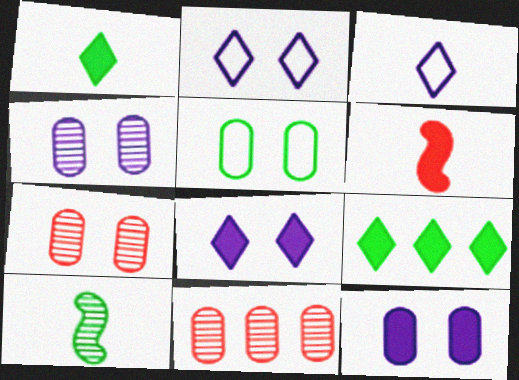[[5, 7, 12], 
[5, 9, 10], 
[6, 9, 12]]